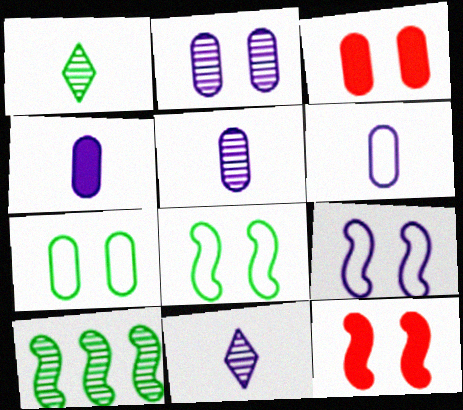[[2, 3, 7], 
[4, 5, 6]]